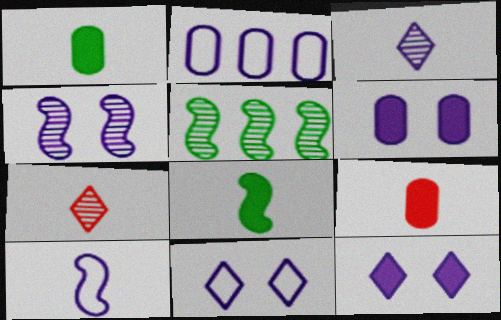[[1, 7, 10], 
[2, 10, 11], 
[4, 6, 11], 
[5, 9, 11]]